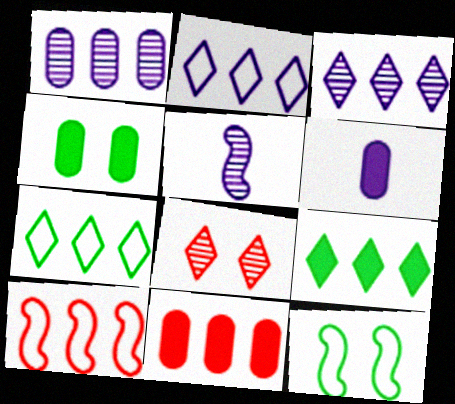[[1, 9, 10], 
[4, 6, 11]]